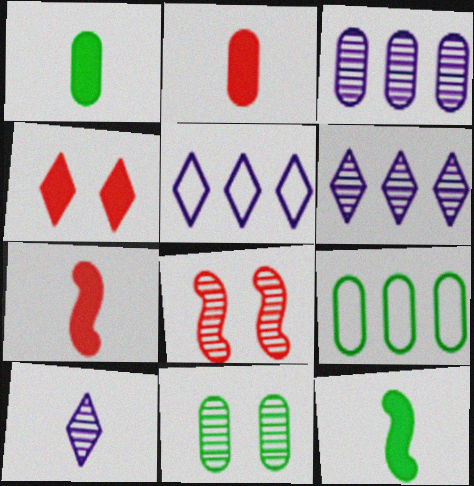[[1, 5, 8], 
[1, 9, 11], 
[5, 7, 11]]